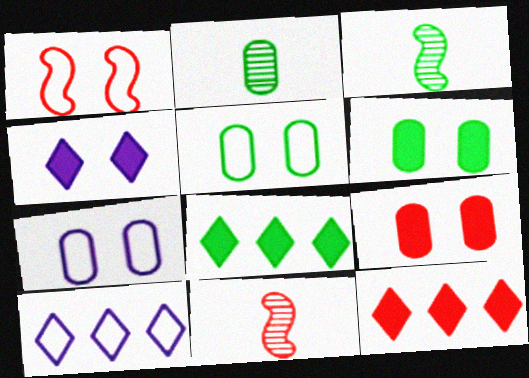[[3, 5, 8], 
[3, 7, 12], 
[3, 9, 10], 
[6, 10, 11], 
[7, 8, 11]]